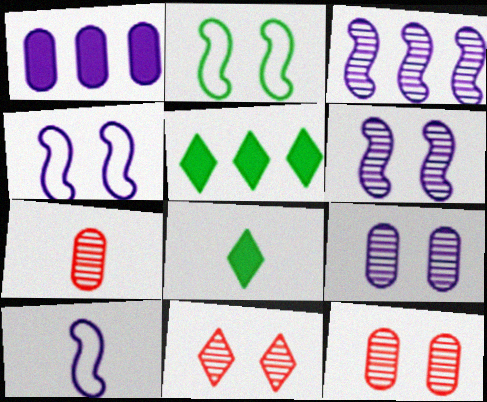[[4, 5, 7], 
[5, 10, 12], 
[7, 8, 10]]